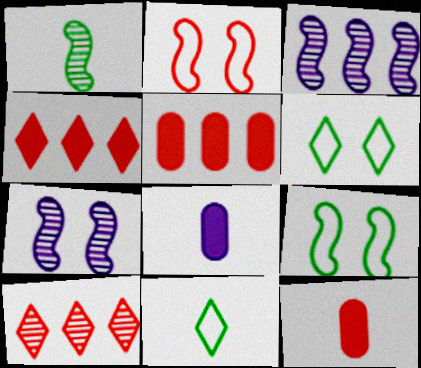[[2, 10, 12], 
[3, 6, 12], 
[5, 7, 11], 
[8, 9, 10]]